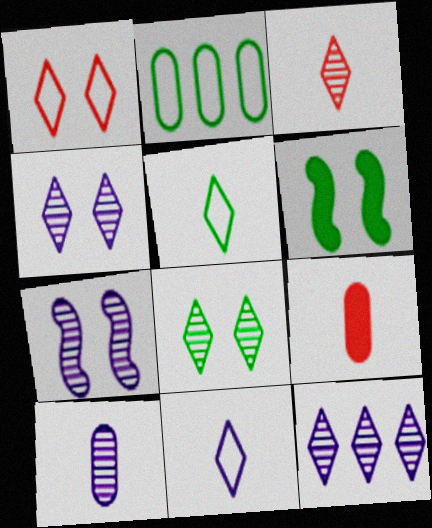[[3, 8, 12], 
[7, 10, 12]]